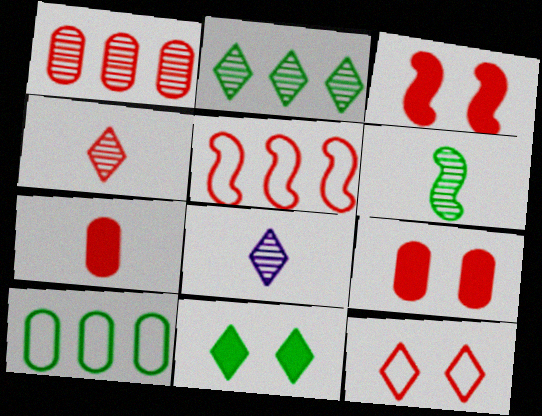[[3, 8, 10], 
[4, 5, 9], 
[6, 10, 11]]